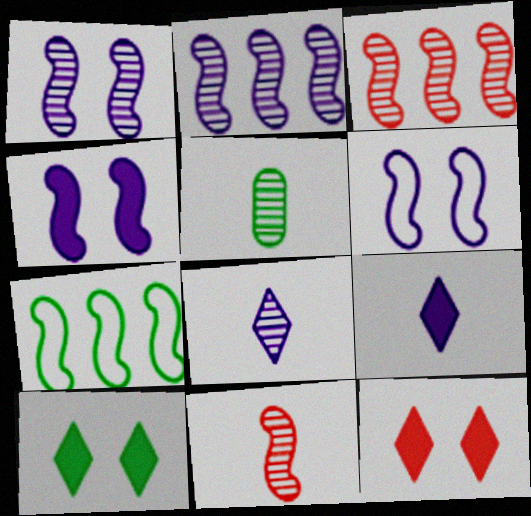[[1, 4, 6], 
[4, 7, 11], 
[5, 7, 10], 
[5, 8, 11]]